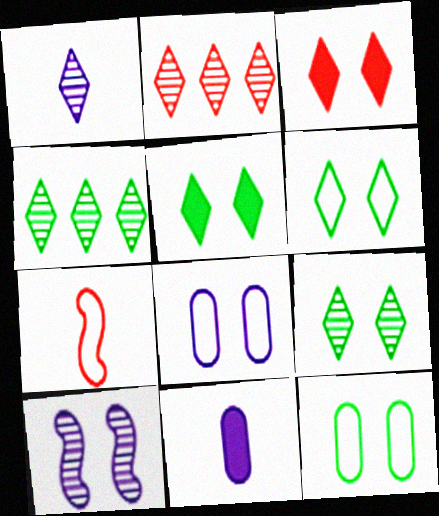[[1, 2, 9], 
[3, 10, 12], 
[5, 6, 9]]